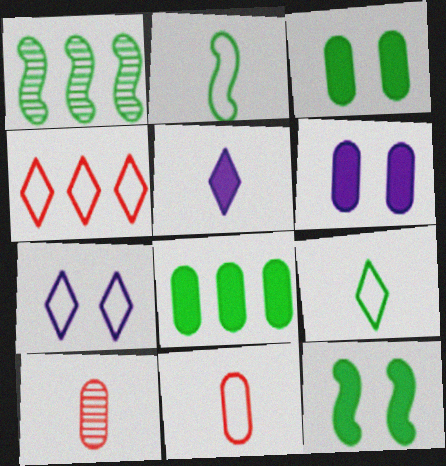[[1, 2, 12], 
[1, 3, 9], 
[2, 5, 10], 
[4, 7, 9]]